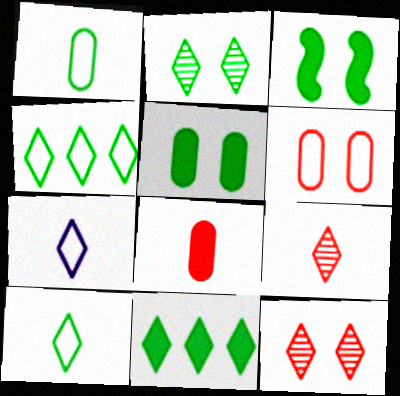[[2, 10, 11], 
[7, 11, 12]]